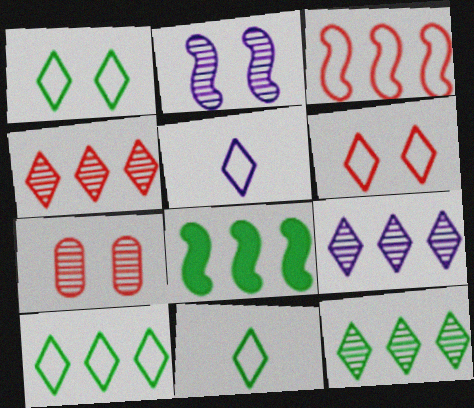[[1, 10, 11], 
[4, 9, 12], 
[5, 6, 10], 
[5, 7, 8]]